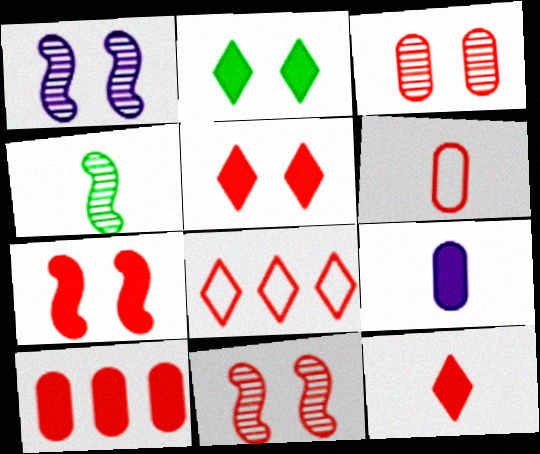[[3, 6, 10], 
[7, 10, 12]]